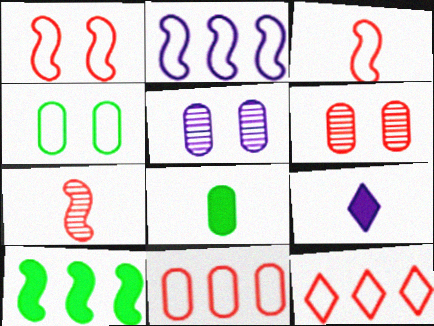[[2, 5, 9], 
[5, 8, 11]]